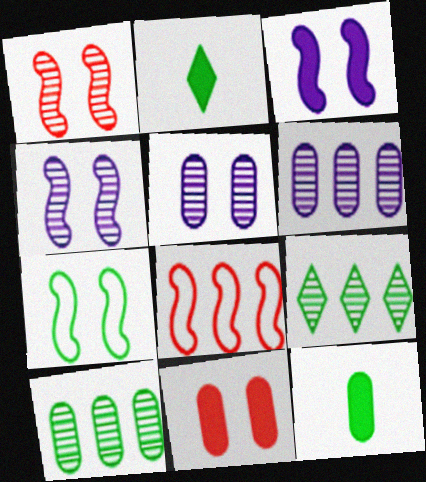[[1, 3, 7], 
[2, 5, 8], 
[2, 7, 10], 
[7, 9, 12]]